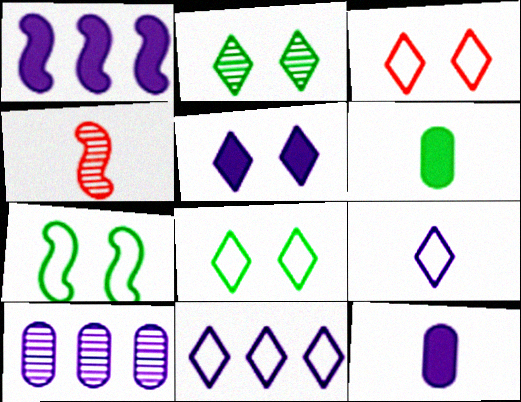[[1, 4, 7], 
[1, 5, 12], 
[1, 10, 11], 
[2, 3, 5], 
[2, 4, 10], 
[4, 6, 9]]